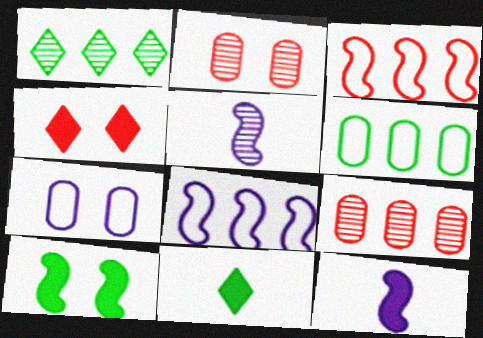[[1, 2, 5], 
[2, 8, 11], 
[3, 5, 10], 
[4, 5, 6]]